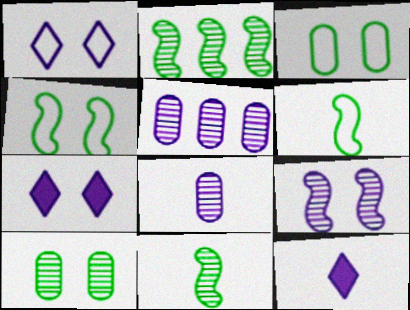[]